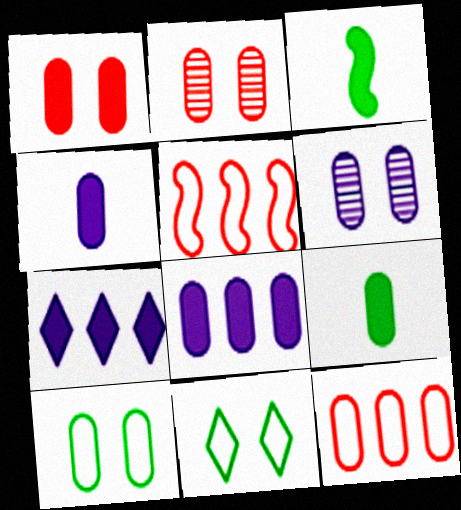[[1, 3, 7], 
[1, 6, 10], 
[1, 8, 9], 
[6, 9, 12]]